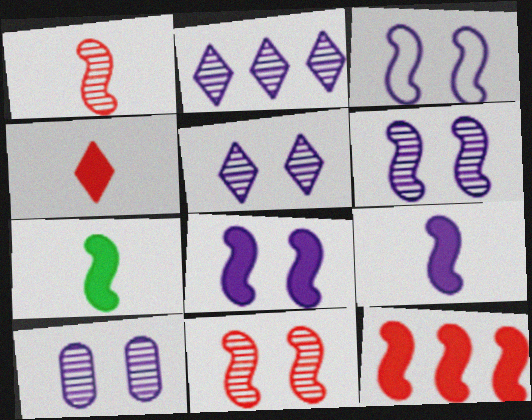[[3, 6, 8], 
[5, 6, 10], 
[7, 8, 12]]